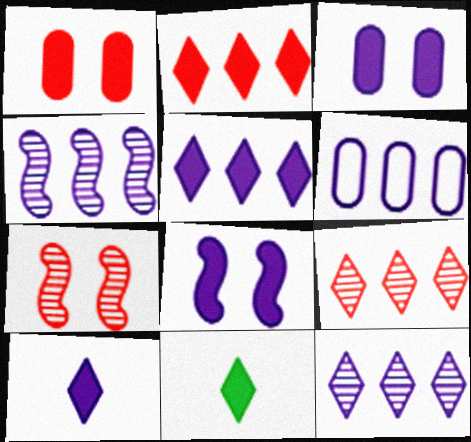[[4, 5, 6], 
[6, 7, 11]]